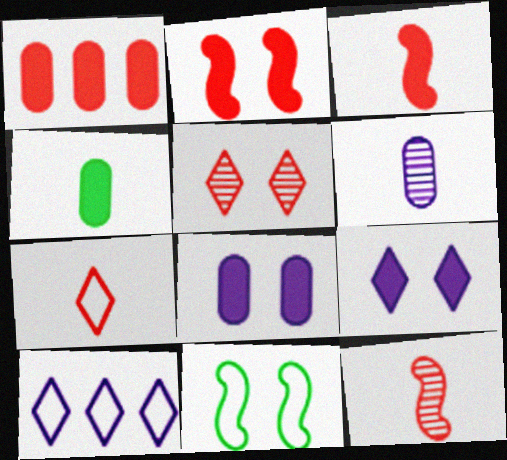[[1, 4, 8], 
[5, 8, 11]]